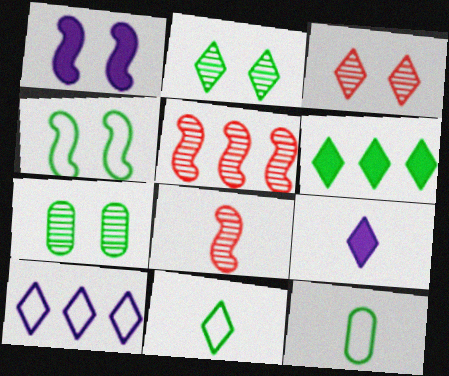[[2, 6, 11], 
[8, 9, 12]]